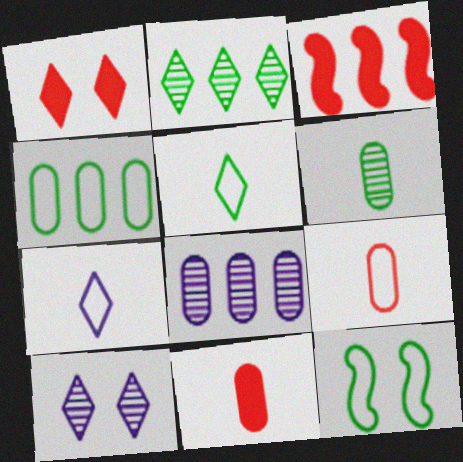[[1, 2, 7], 
[1, 3, 11], 
[4, 5, 12]]